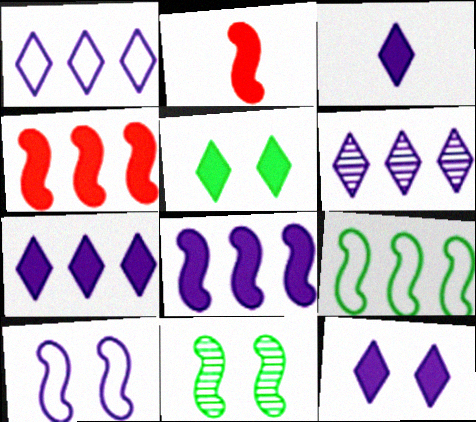[[1, 6, 7], 
[3, 7, 12]]